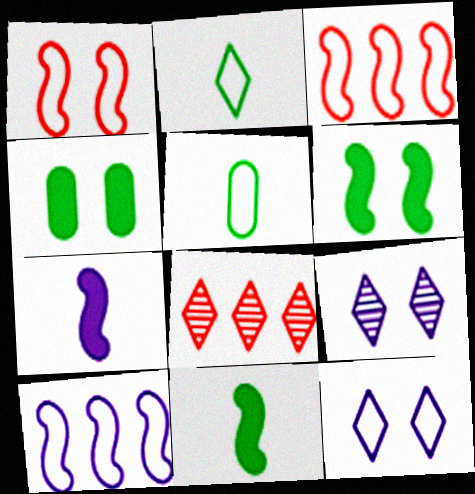[[1, 4, 9], 
[3, 5, 12]]